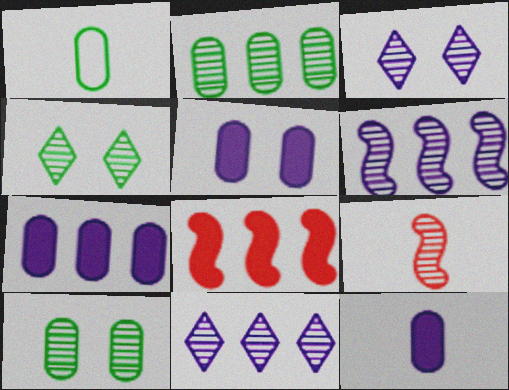[[1, 3, 8], 
[2, 3, 9], 
[5, 7, 12], 
[9, 10, 11]]